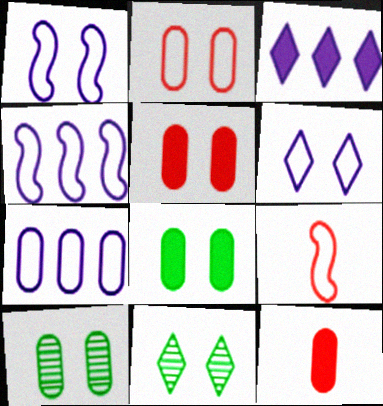[[1, 5, 11], 
[3, 9, 10], 
[4, 11, 12], 
[7, 10, 12]]